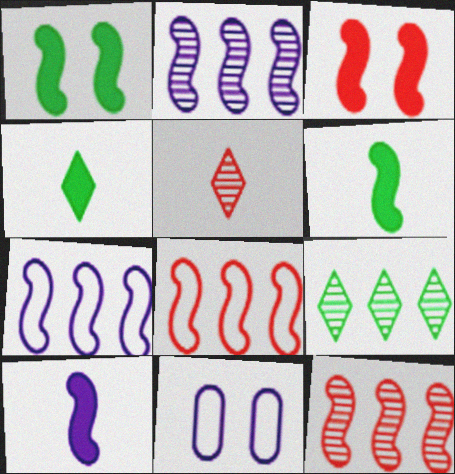[[4, 11, 12]]